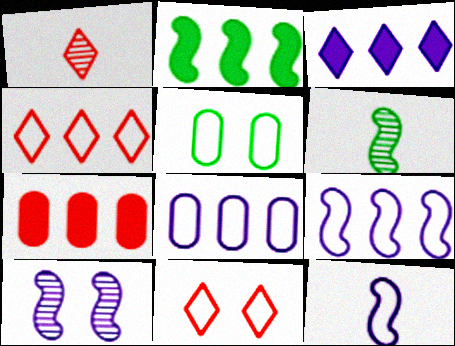[[2, 3, 7], 
[4, 5, 12]]